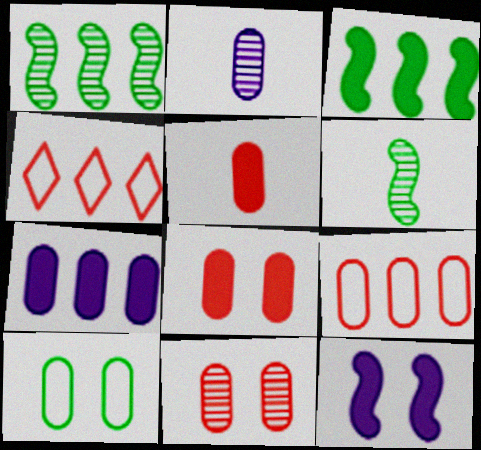[[1, 4, 7], 
[5, 9, 11]]